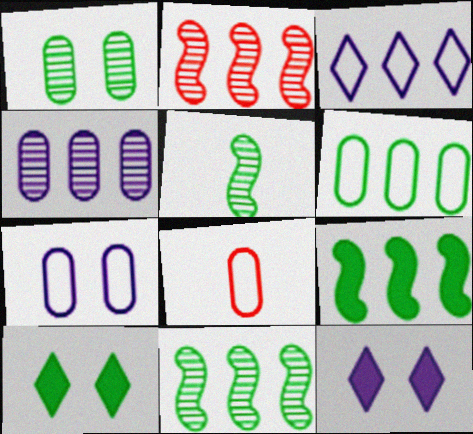[[5, 6, 10], 
[6, 7, 8], 
[8, 11, 12]]